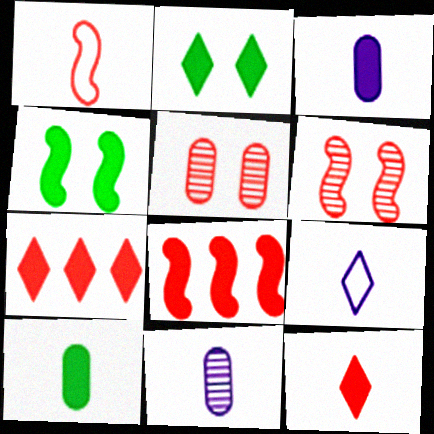[[1, 5, 7], 
[1, 6, 8], 
[2, 3, 8], 
[3, 4, 7]]